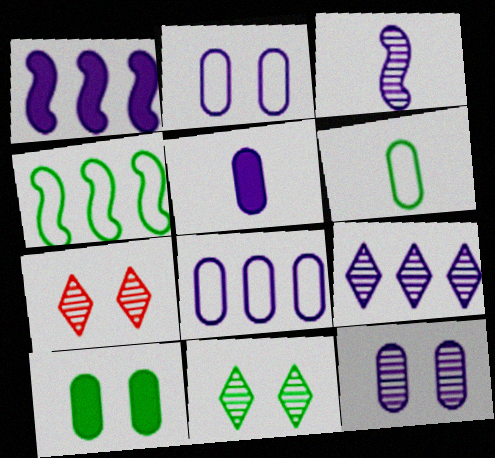[[1, 6, 7], 
[1, 8, 9], 
[3, 9, 12], 
[4, 5, 7], 
[5, 8, 12]]